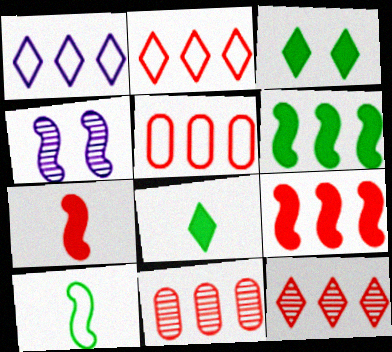[[1, 6, 11], 
[2, 9, 11], 
[4, 5, 8], 
[4, 9, 10], 
[5, 9, 12]]